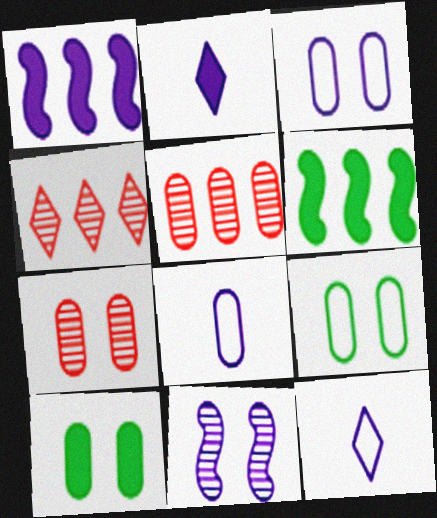[[3, 7, 10], 
[5, 8, 10], 
[6, 7, 12]]